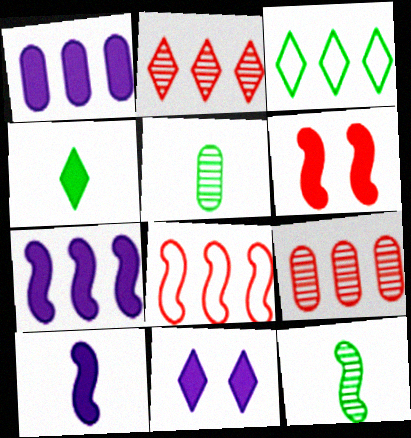[[1, 4, 6], 
[1, 10, 11], 
[3, 7, 9], 
[5, 8, 11]]